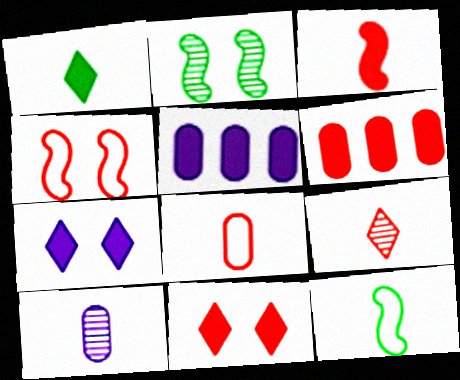[[3, 6, 11], 
[3, 8, 9], 
[4, 6, 9]]